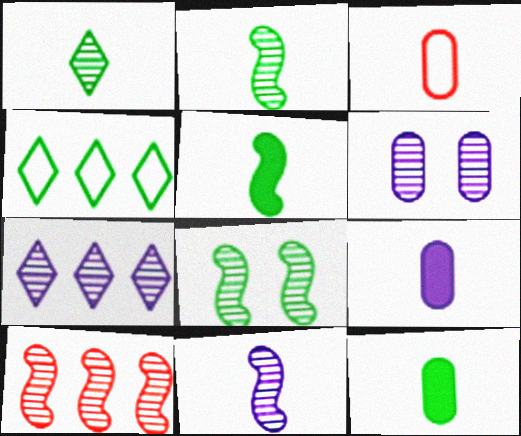[[1, 6, 10], 
[4, 8, 12], 
[6, 7, 11], 
[8, 10, 11]]